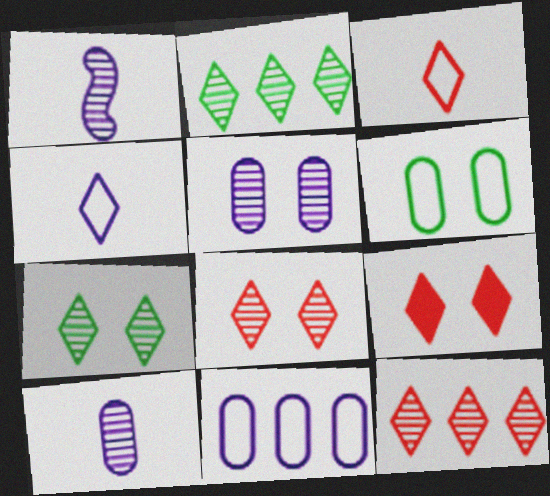[[2, 4, 9], 
[3, 9, 12]]